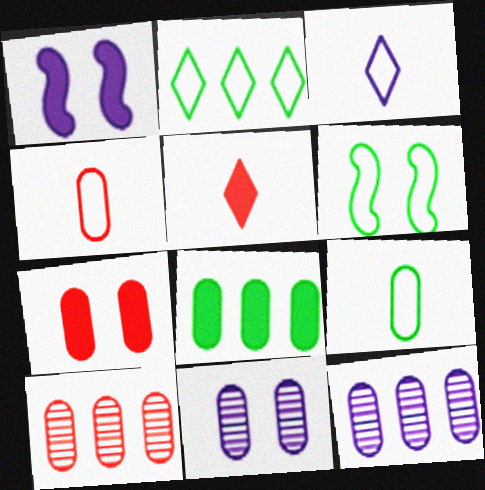[[1, 3, 12], 
[1, 5, 8], 
[2, 6, 9], 
[4, 7, 10], 
[4, 8, 11], 
[5, 6, 12], 
[7, 9, 12]]